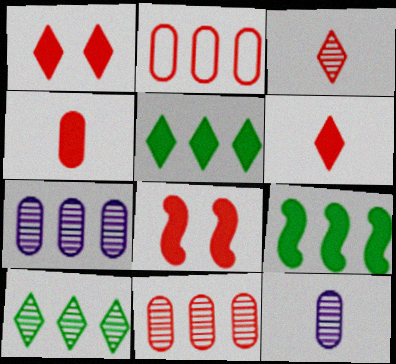[[2, 3, 8]]